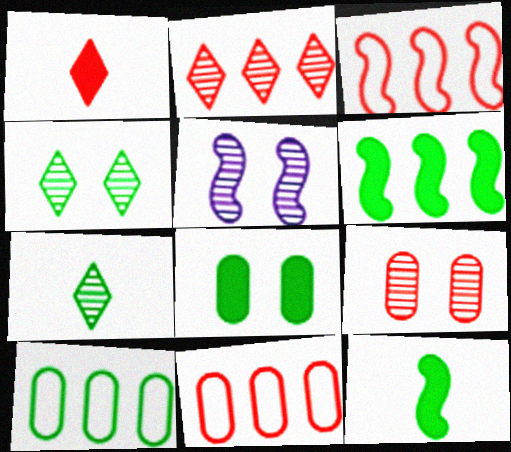[[1, 3, 9], 
[1, 5, 10], 
[3, 5, 12], 
[4, 5, 9], 
[4, 10, 12]]